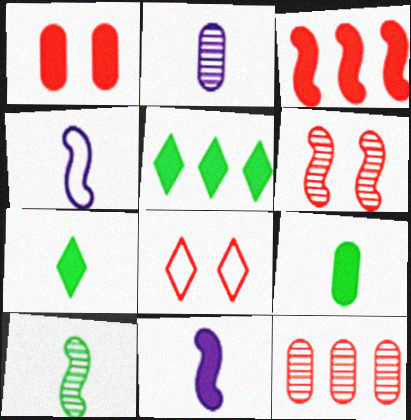[[1, 5, 11], 
[1, 6, 8]]